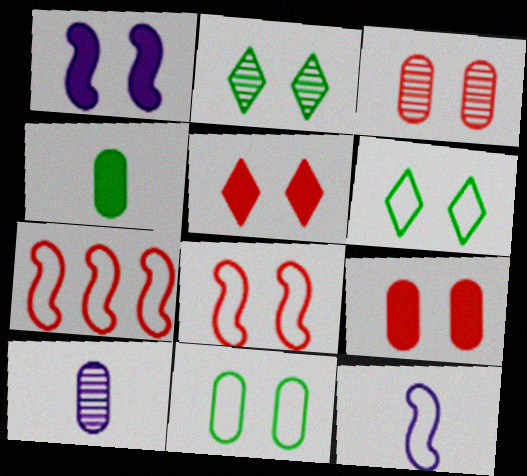[[1, 3, 6], 
[3, 5, 8]]